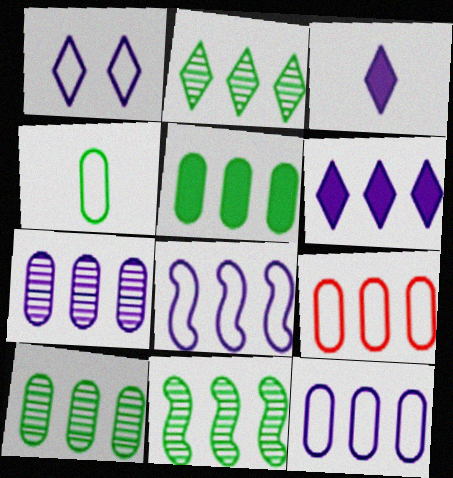[[2, 10, 11], 
[5, 7, 9], 
[6, 7, 8], 
[6, 9, 11]]